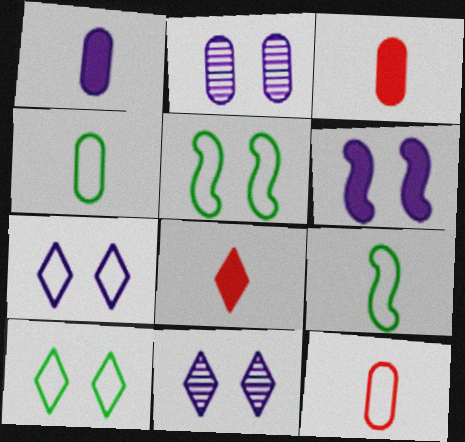[[2, 6, 7]]